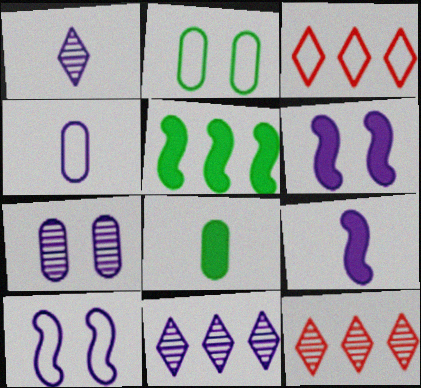[[1, 4, 9], 
[2, 9, 12], 
[4, 6, 11], 
[8, 10, 12]]